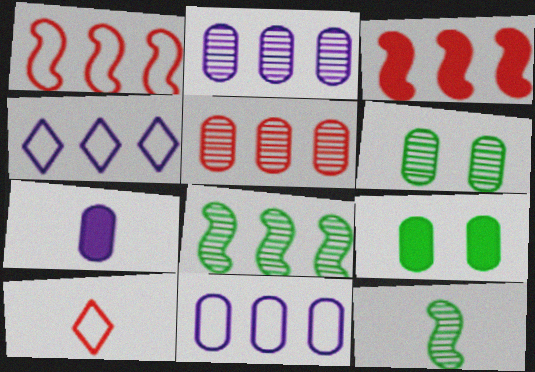[[7, 10, 12]]